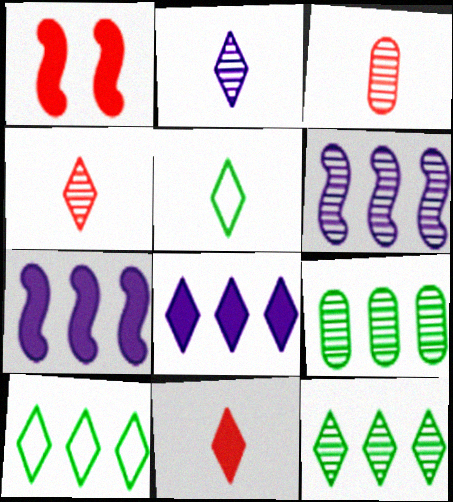[[2, 5, 11]]